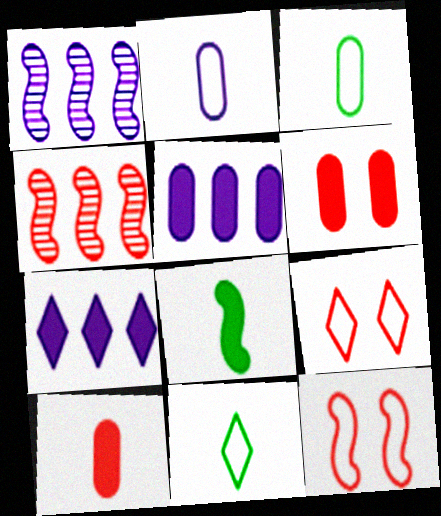[[1, 6, 11], 
[1, 8, 12], 
[4, 9, 10], 
[6, 7, 8]]